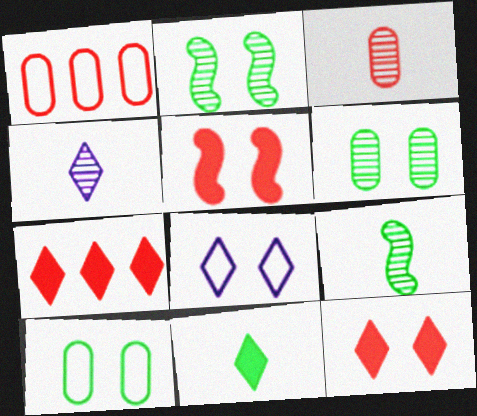[[3, 4, 9], 
[5, 6, 8]]